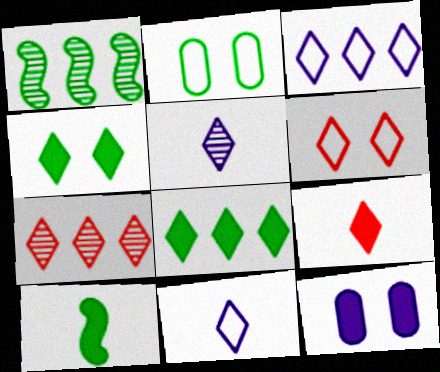[[3, 7, 8], 
[4, 7, 11], 
[5, 6, 8], 
[6, 7, 9]]